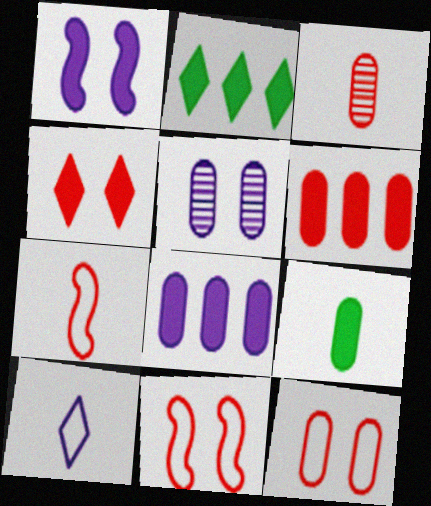[[2, 5, 7], 
[3, 6, 12]]